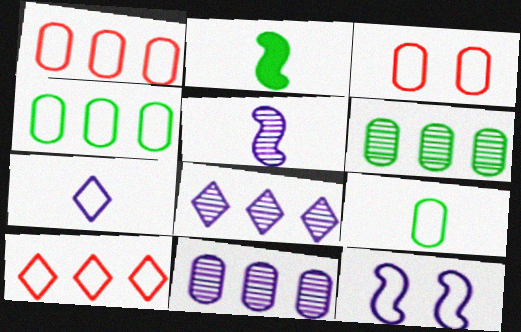[[2, 3, 8], 
[9, 10, 12]]